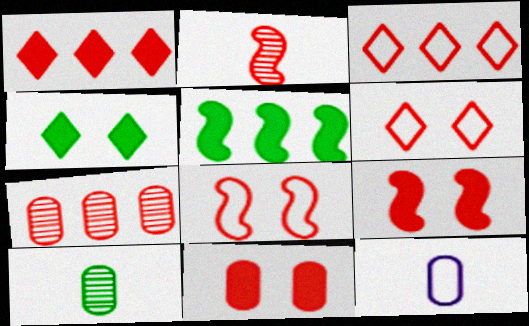[[2, 3, 11]]